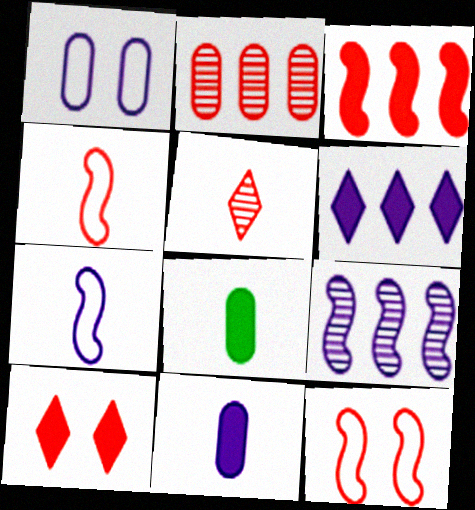[[1, 2, 8], 
[2, 4, 10], 
[5, 7, 8]]